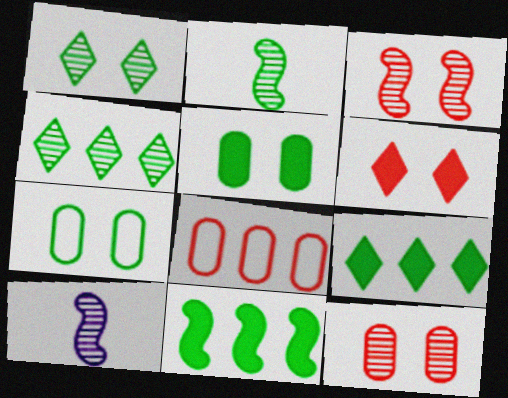[[2, 7, 9], 
[4, 10, 12]]